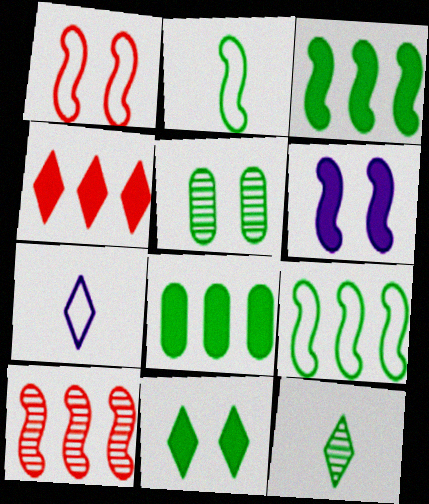[[2, 6, 10]]